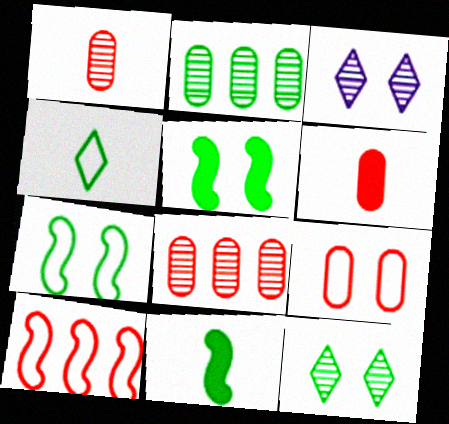[[2, 4, 5], 
[3, 5, 9], 
[6, 8, 9]]